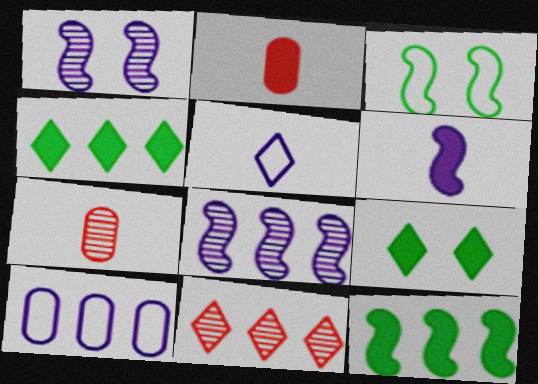[[5, 9, 11], 
[10, 11, 12]]